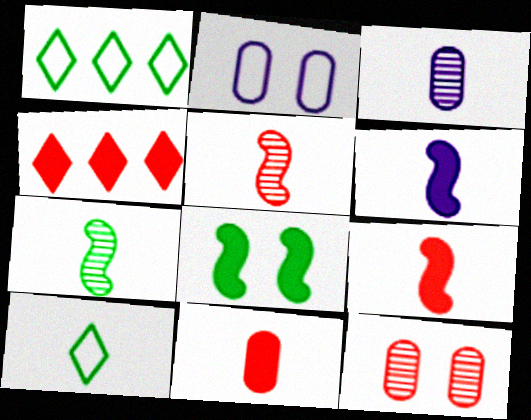[[1, 6, 12], 
[2, 4, 7], 
[3, 9, 10]]